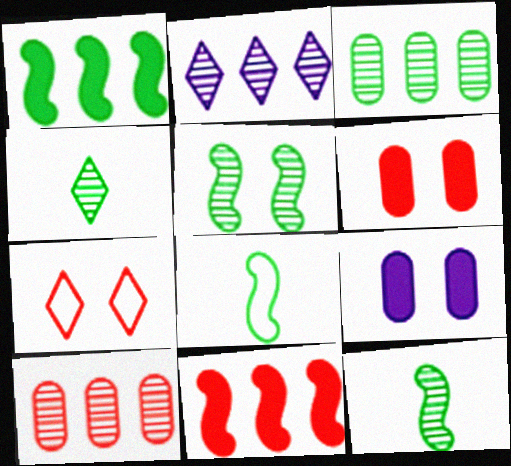[[1, 5, 8], 
[2, 6, 8], 
[3, 4, 5], 
[5, 7, 9]]